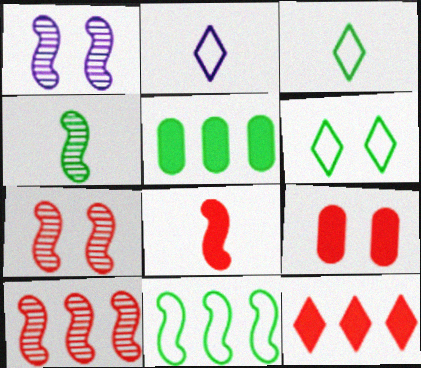[[1, 4, 10], 
[1, 6, 9], 
[1, 8, 11], 
[2, 5, 7], 
[4, 5, 6], 
[8, 9, 12]]